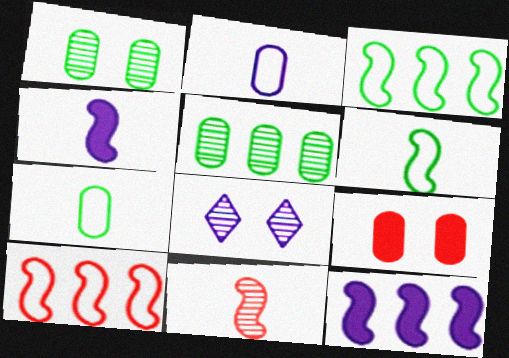[[2, 5, 9], 
[2, 8, 12], 
[4, 6, 11], 
[5, 8, 11]]